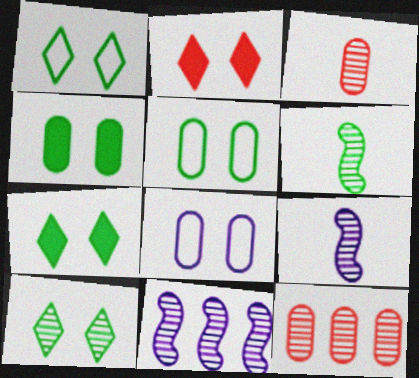[[1, 7, 10], 
[3, 10, 11], 
[9, 10, 12]]